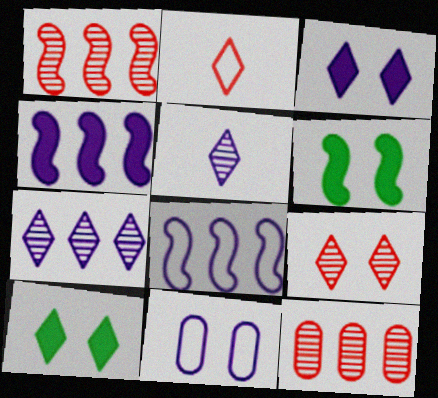[[2, 7, 10], 
[4, 5, 11], 
[6, 9, 11]]